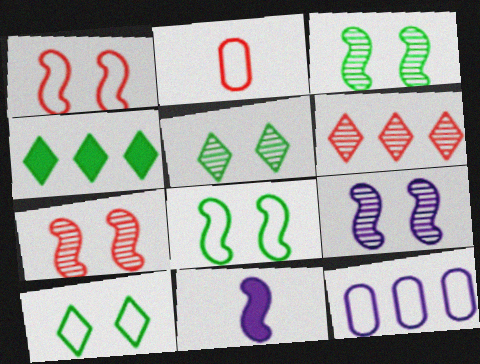[[2, 4, 9], 
[3, 7, 9]]